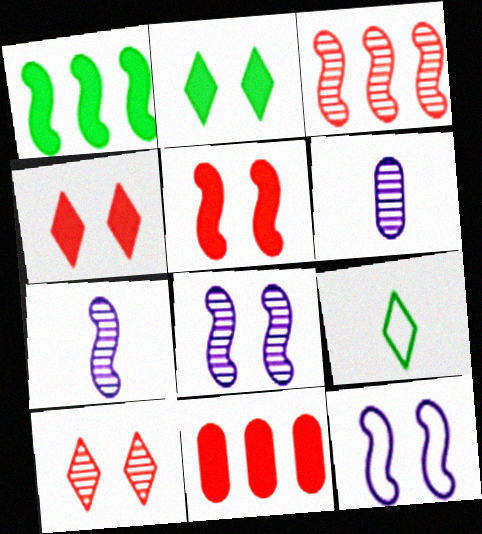[[8, 9, 11]]